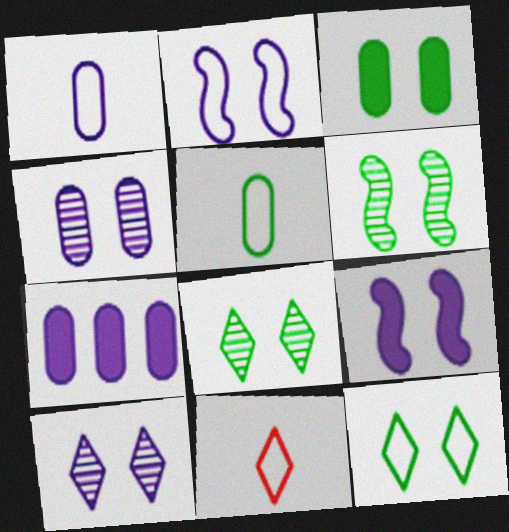[[1, 4, 7], 
[3, 6, 12], 
[6, 7, 11]]